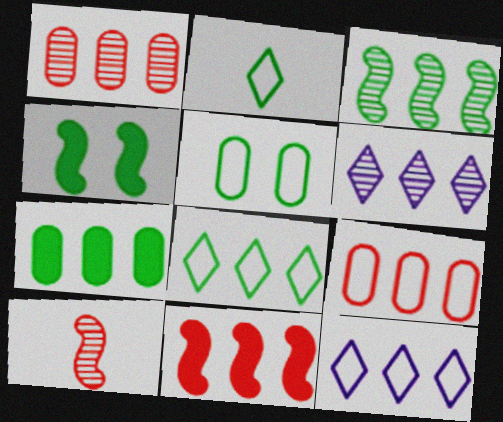[[1, 3, 6], 
[3, 7, 8]]